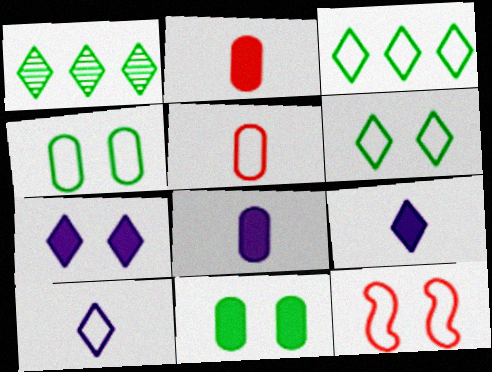[[1, 8, 12]]